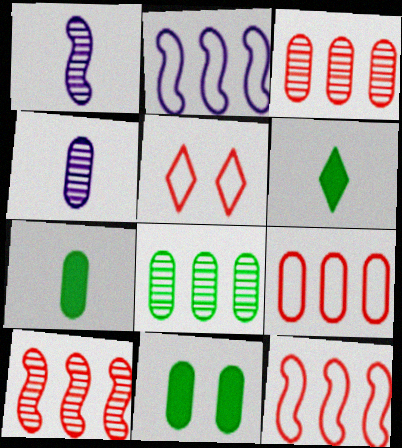[[4, 9, 11]]